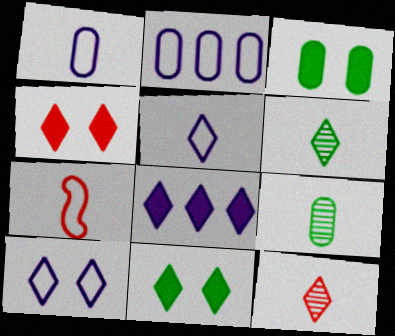[]